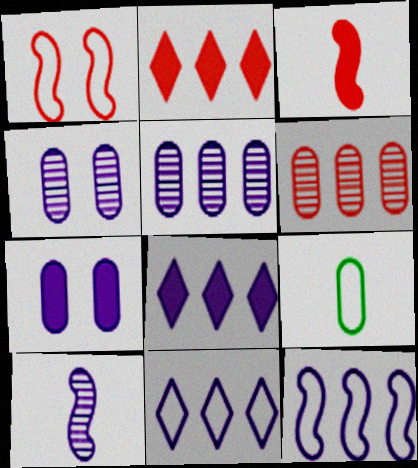[[1, 9, 11], 
[5, 8, 12], 
[6, 7, 9], 
[7, 10, 11]]